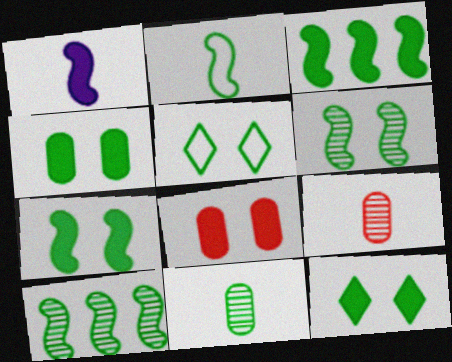[[2, 3, 6], 
[2, 7, 10], 
[3, 5, 11], 
[4, 5, 6], 
[4, 7, 12]]